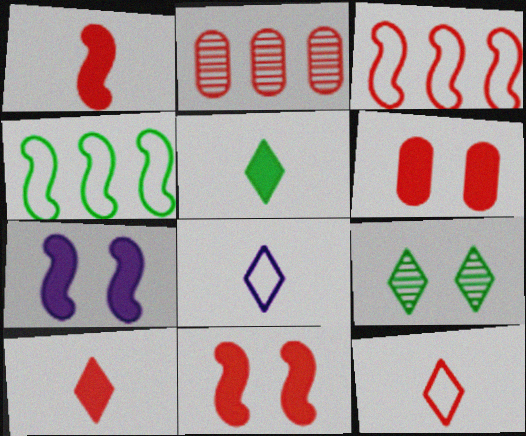[[2, 11, 12]]